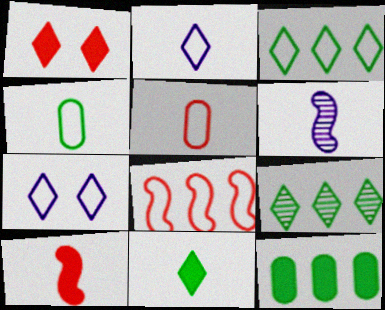[[1, 2, 9], 
[4, 7, 8], 
[5, 6, 11]]